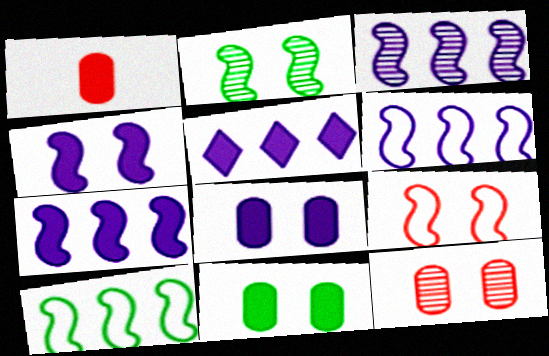[[2, 4, 9], 
[3, 6, 7]]